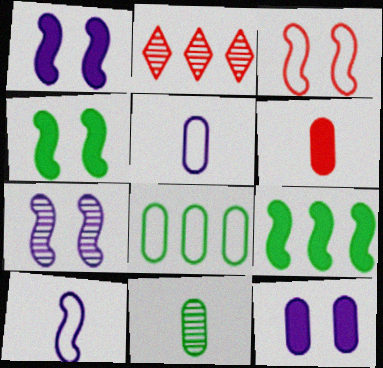[[2, 3, 6], 
[2, 4, 5], 
[2, 7, 11], 
[3, 4, 7], 
[5, 6, 11]]